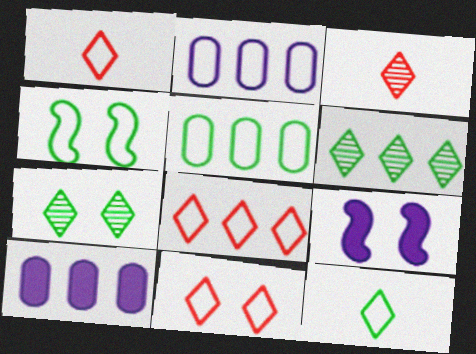[[1, 2, 4], 
[1, 8, 11], 
[3, 4, 10], 
[3, 5, 9], 
[4, 5, 12]]